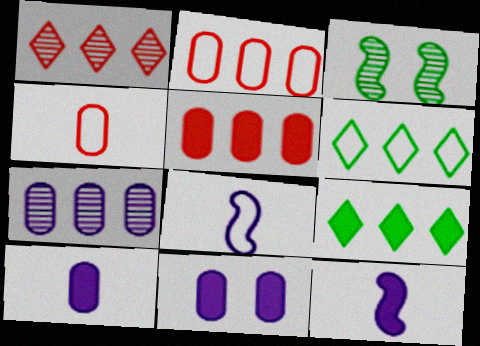[]